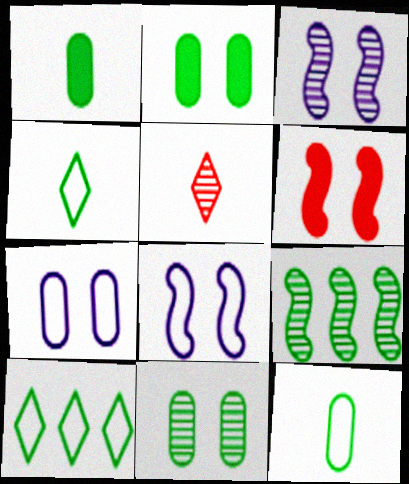[[2, 4, 9]]